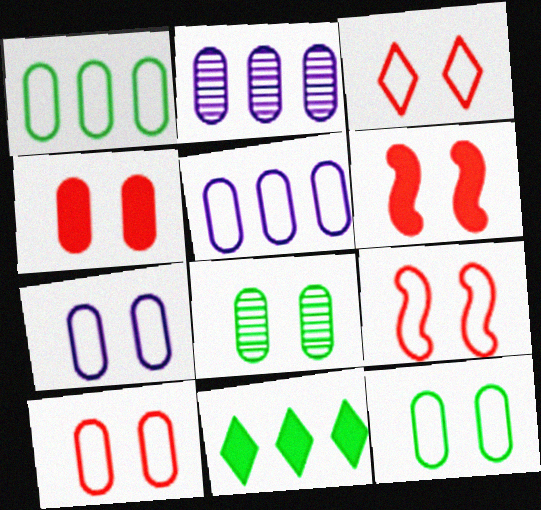[[3, 9, 10], 
[4, 7, 8], 
[7, 10, 12]]